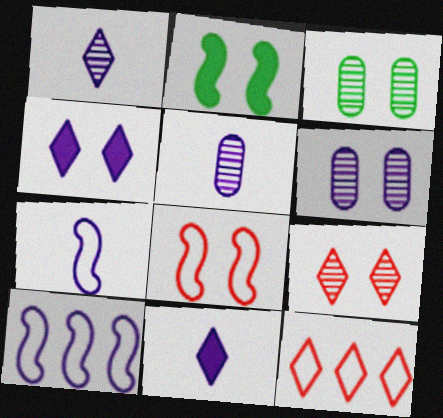[[2, 5, 12], 
[3, 4, 8], 
[4, 5, 10], 
[5, 7, 11], 
[6, 10, 11]]